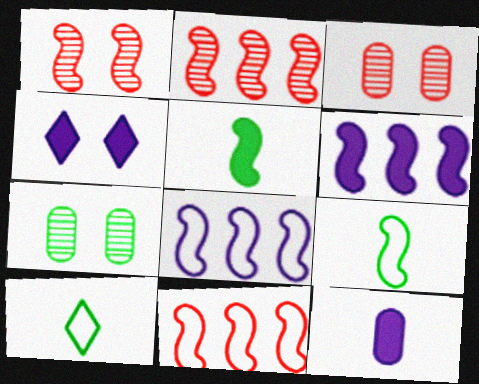[[1, 5, 8], 
[1, 6, 9], 
[3, 6, 10], 
[4, 6, 12]]